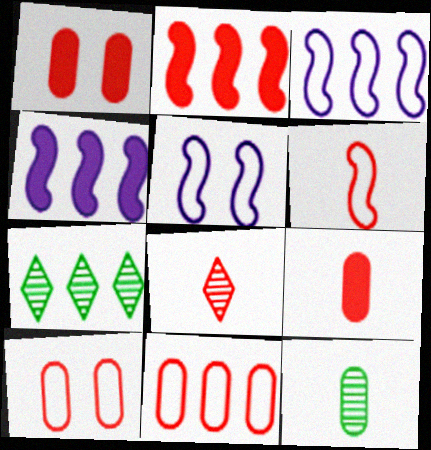[[2, 8, 10], 
[4, 7, 11], 
[5, 7, 9], 
[6, 8, 9]]